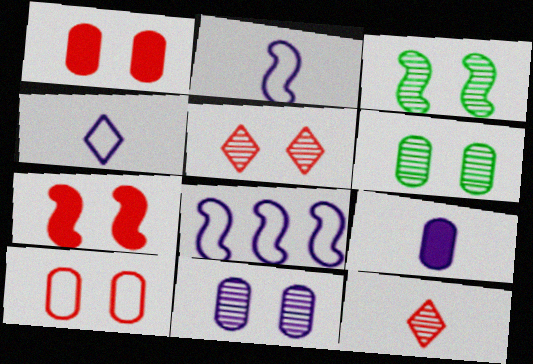[[3, 5, 11], 
[5, 7, 10]]